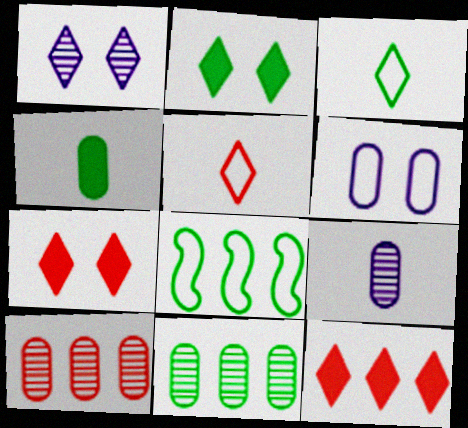[[1, 3, 12], 
[4, 6, 10], 
[5, 6, 8], 
[7, 8, 9]]